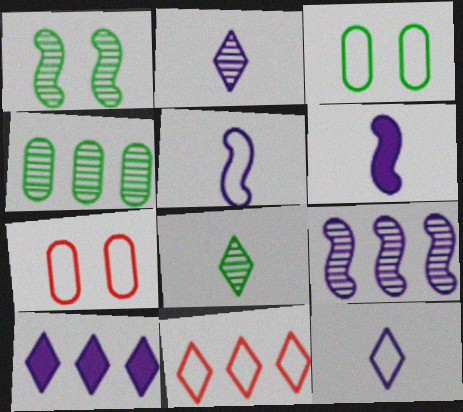[[1, 4, 8], 
[3, 5, 11]]